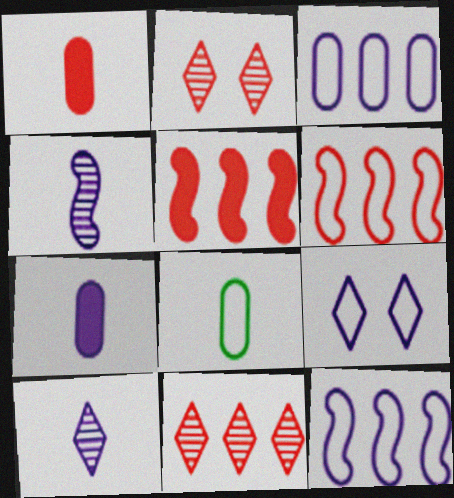[[1, 2, 6], 
[6, 8, 9]]